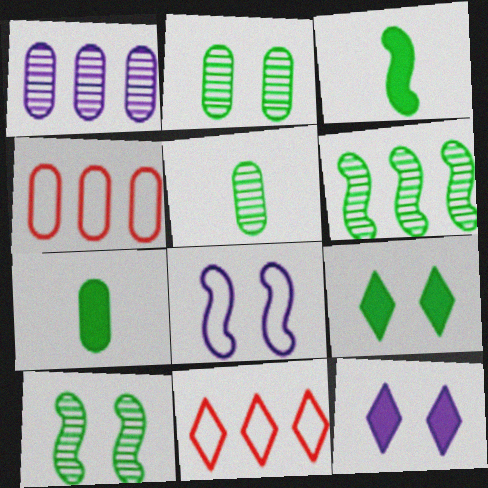[]